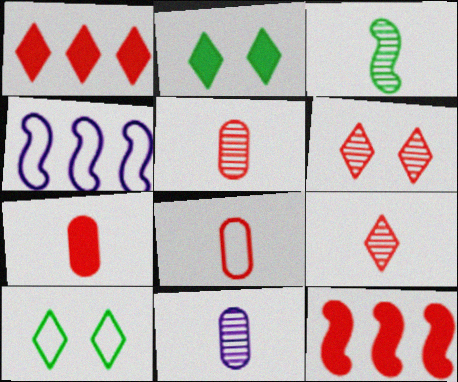[[2, 4, 5], 
[3, 9, 11], 
[4, 8, 10], 
[5, 7, 8], 
[6, 8, 12], 
[10, 11, 12]]